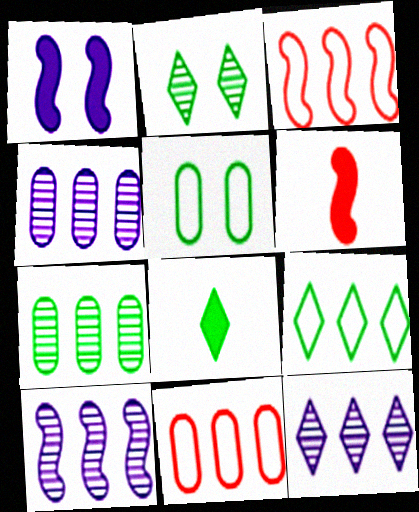[[2, 8, 9], 
[4, 10, 12], 
[5, 6, 12]]